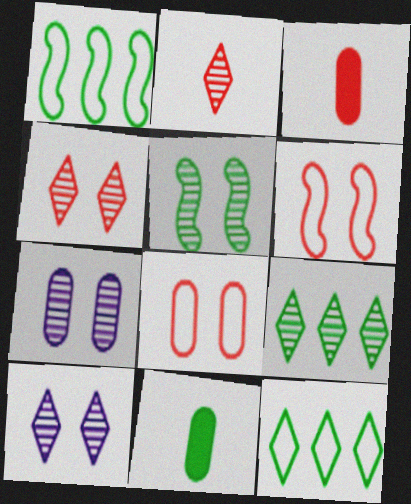[[1, 3, 10], 
[2, 9, 10], 
[4, 5, 7], 
[5, 11, 12]]